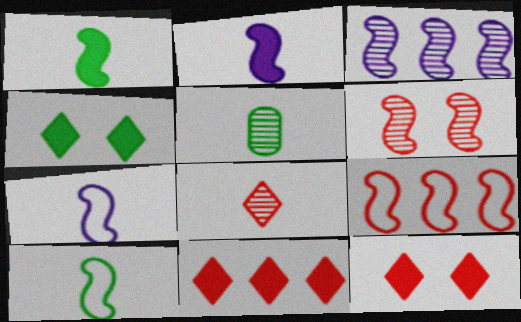[]